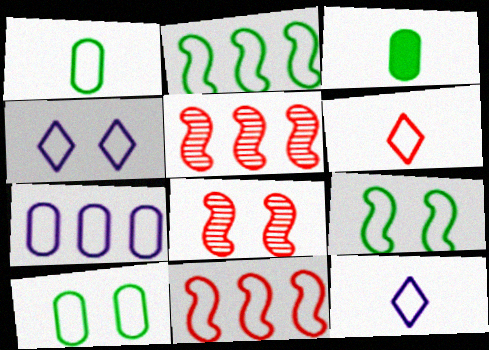[[1, 4, 11], 
[3, 4, 5], 
[6, 7, 9], 
[10, 11, 12]]